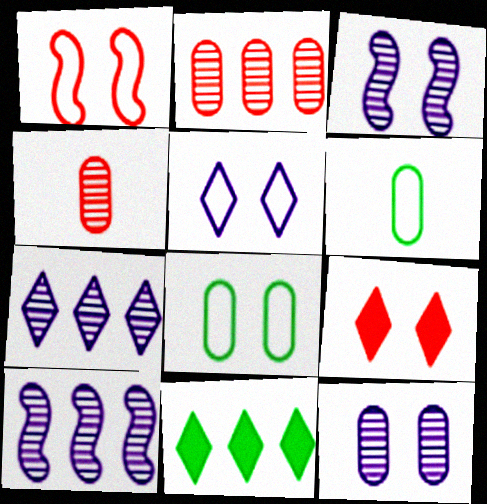[[1, 5, 8], 
[3, 8, 9], 
[6, 9, 10]]